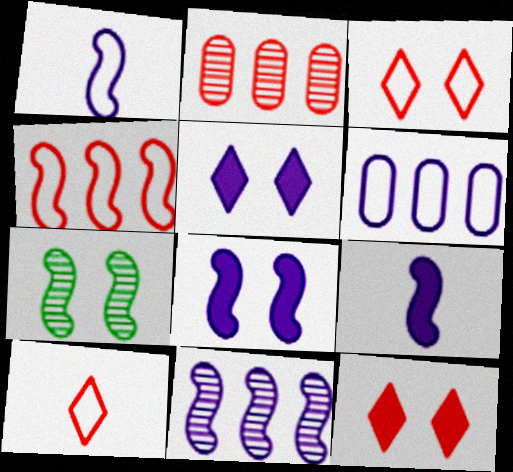[[1, 8, 11], 
[4, 7, 9]]